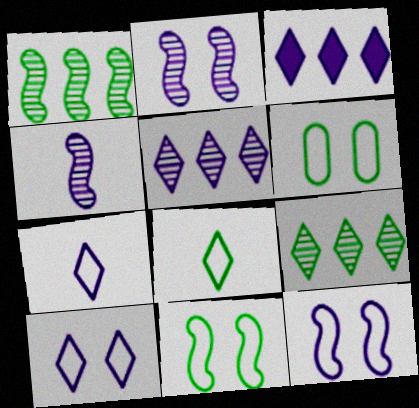[]